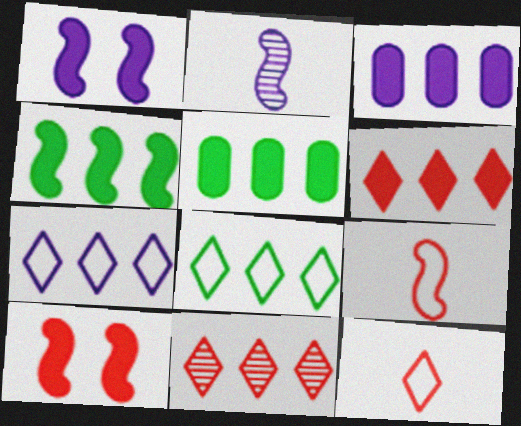[[3, 4, 6]]